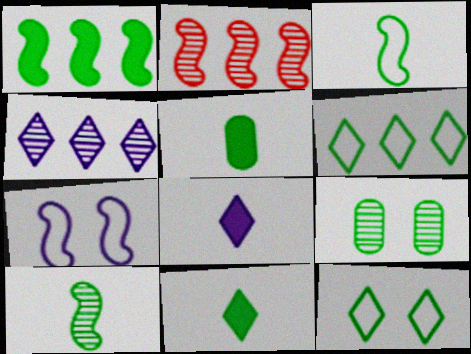[]